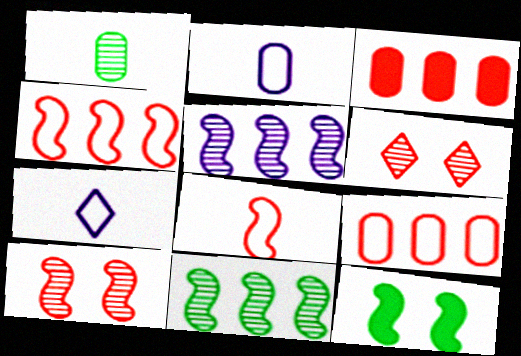[[1, 5, 6], 
[3, 6, 8], 
[5, 8, 12]]